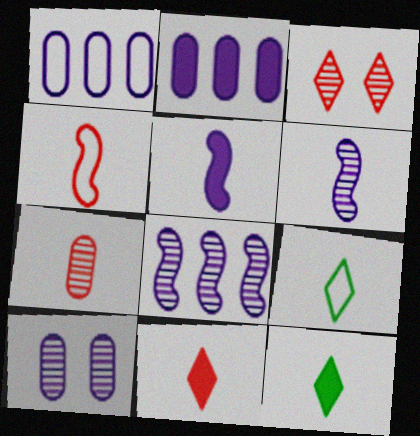[[4, 7, 11], 
[5, 7, 9]]